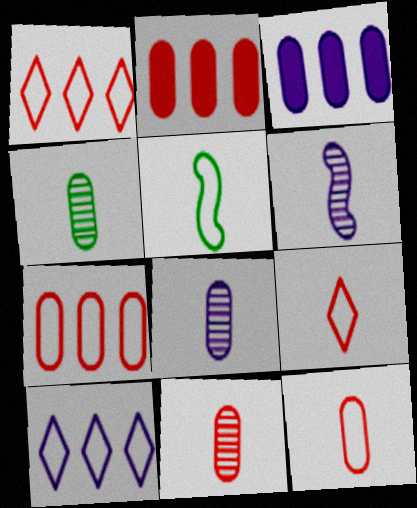[[4, 8, 11]]